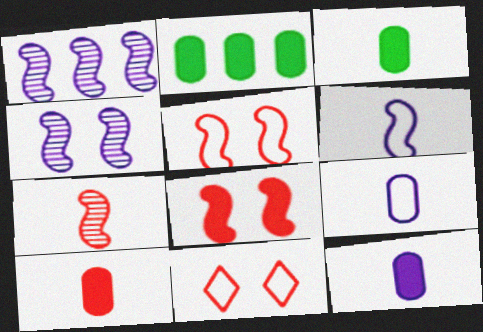[[1, 3, 11], 
[3, 10, 12]]